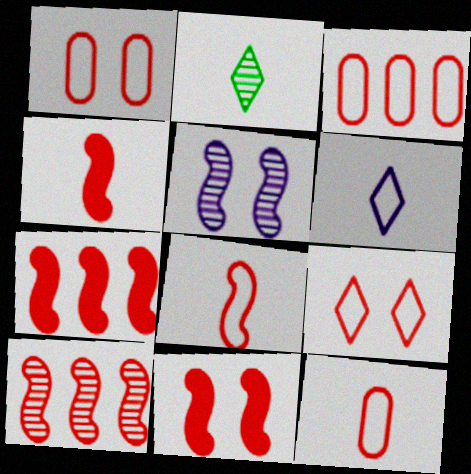[[1, 3, 12], 
[3, 8, 9], 
[4, 7, 11], 
[8, 10, 11]]